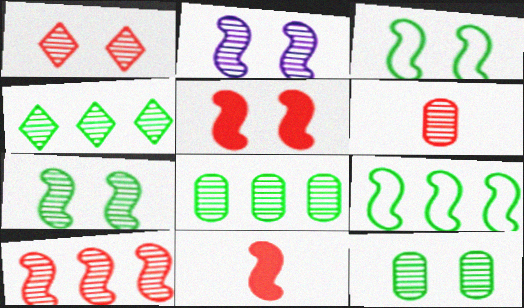[[1, 2, 12], 
[1, 6, 10], 
[2, 3, 5], 
[2, 4, 6], 
[2, 9, 11]]